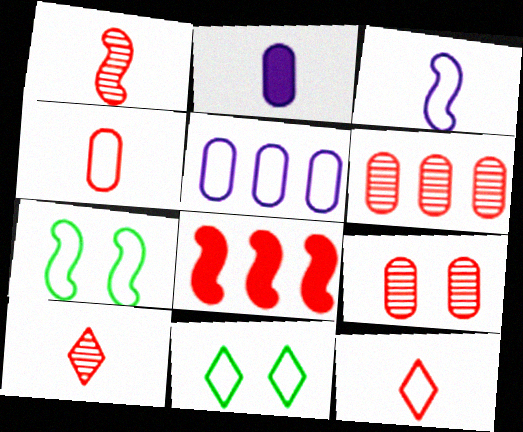[[5, 7, 12], 
[8, 9, 12]]